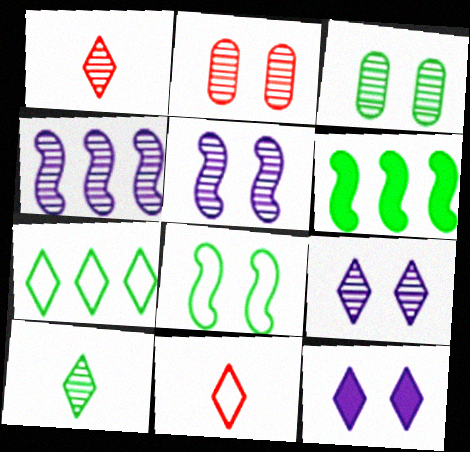[[1, 3, 4], 
[1, 7, 12], 
[2, 4, 10], 
[2, 8, 12]]